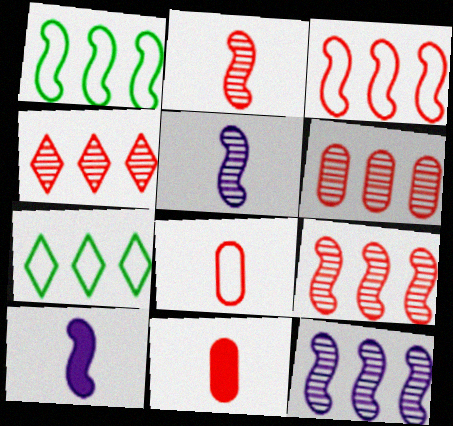[[4, 6, 9]]